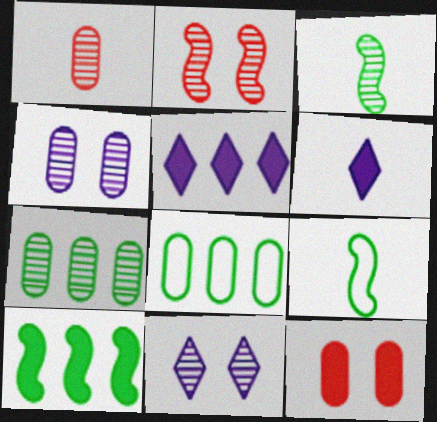[[1, 4, 7], 
[1, 6, 9], 
[2, 6, 8], 
[6, 10, 12]]